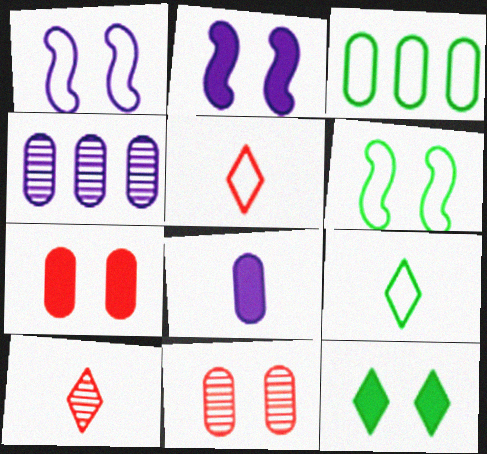[[1, 3, 5], 
[1, 11, 12], 
[2, 3, 10], 
[2, 7, 12], 
[3, 6, 9], 
[3, 8, 11]]